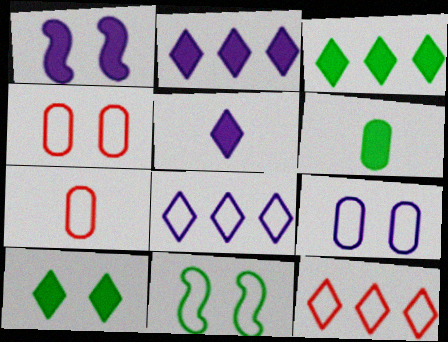[[7, 8, 11]]